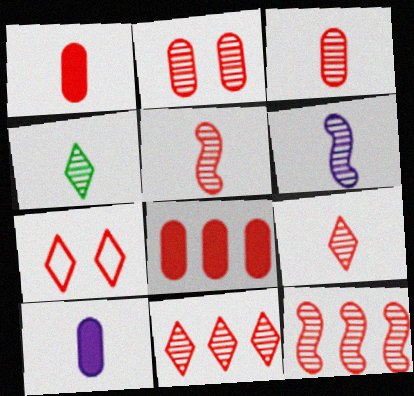[[1, 7, 12], 
[2, 5, 11], 
[2, 9, 12], 
[3, 4, 6], 
[3, 5, 9], 
[5, 7, 8]]